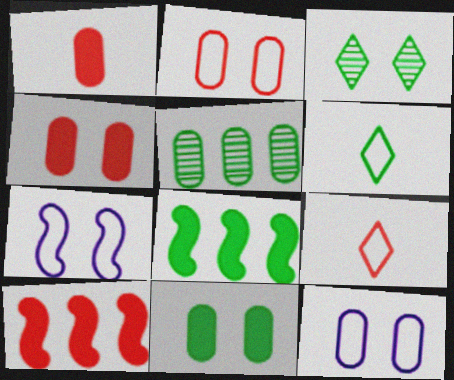[[1, 5, 12], 
[3, 4, 7]]